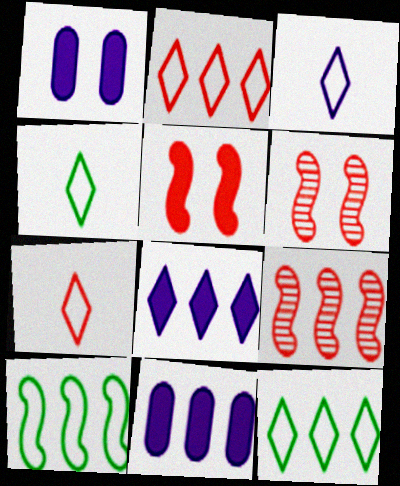[[1, 4, 9], 
[3, 4, 7], 
[4, 6, 11], 
[9, 11, 12]]